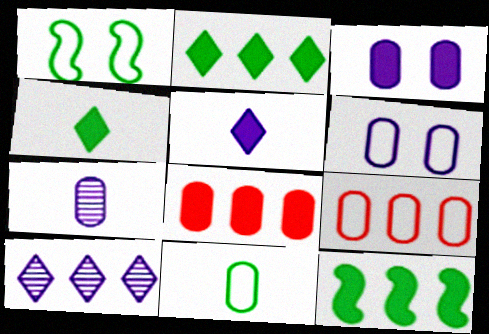[[6, 9, 11], 
[9, 10, 12]]